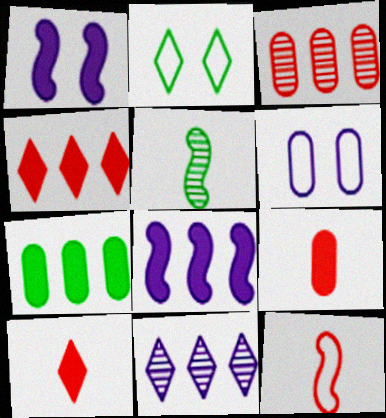[[1, 7, 10], 
[2, 5, 7], 
[2, 10, 11], 
[4, 5, 6], 
[4, 7, 8]]